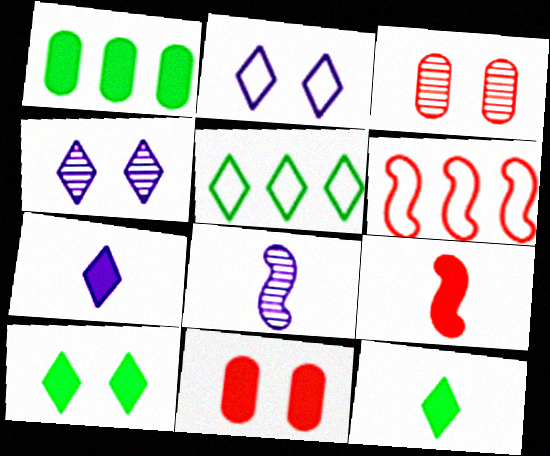[[5, 8, 11]]